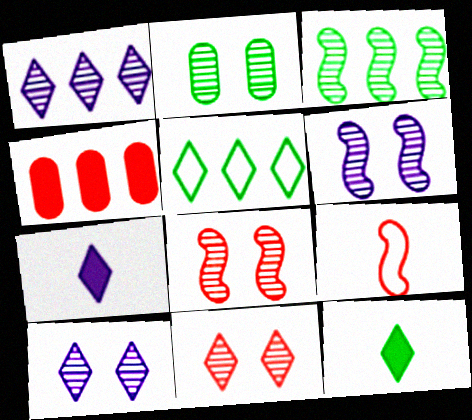[[2, 6, 11], 
[2, 8, 10], 
[4, 9, 11], 
[5, 7, 11]]